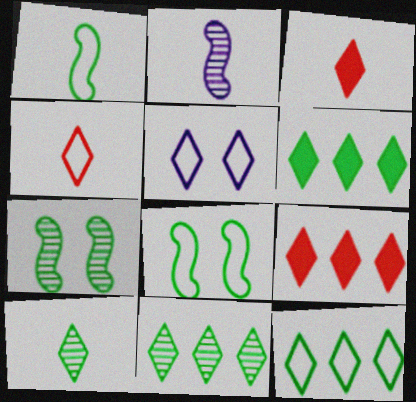[[3, 5, 11], 
[4, 5, 12], 
[5, 9, 10], 
[6, 11, 12]]